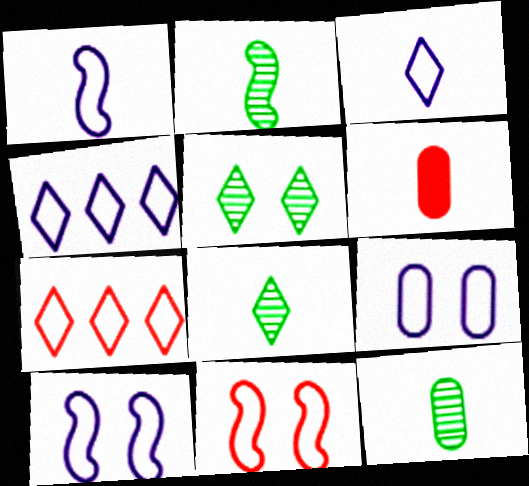[[1, 4, 9], 
[1, 6, 8], 
[2, 3, 6], 
[2, 8, 12]]